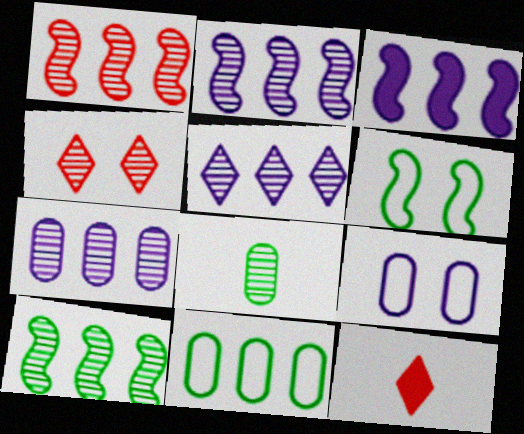[[1, 2, 10], 
[2, 4, 8], 
[2, 5, 7], 
[6, 7, 12], 
[9, 10, 12]]